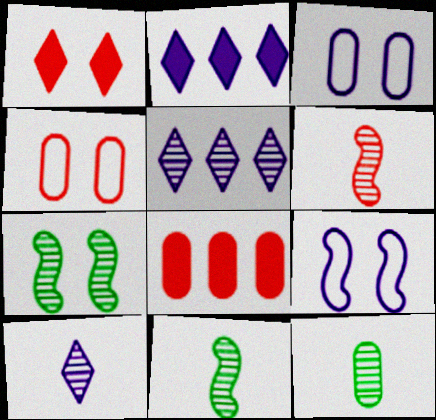[[1, 3, 7], 
[2, 4, 11], 
[3, 8, 12], 
[6, 10, 12]]